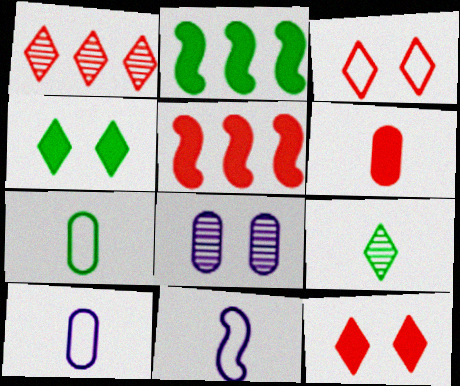[[5, 6, 12], 
[6, 9, 11]]